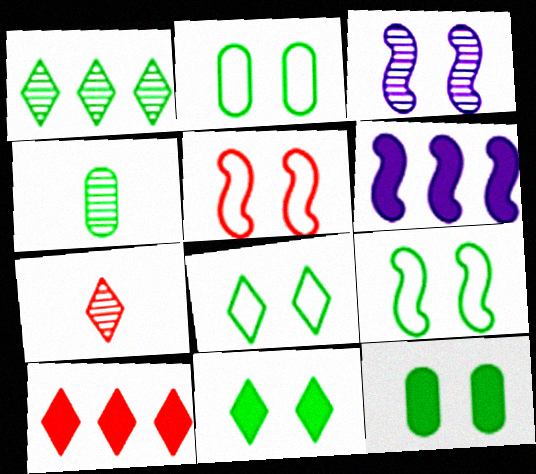[[2, 6, 7], 
[2, 8, 9]]